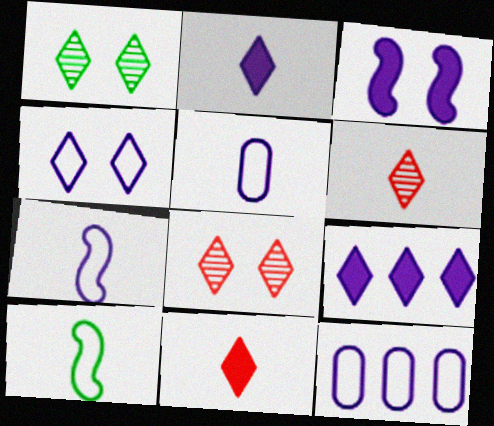[[4, 7, 12]]